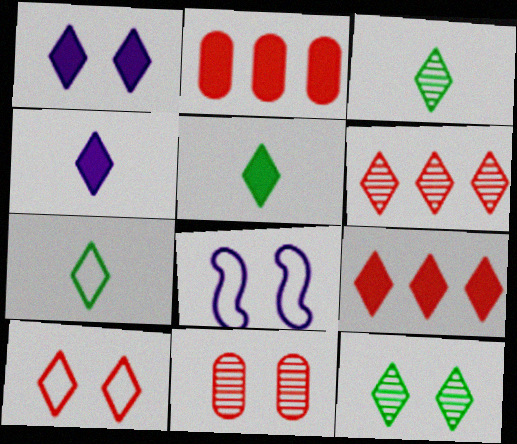[[1, 5, 9], 
[1, 6, 7], 
[1, 10, 12], 
[2, 3, 8], 
[3, 5, 7]]